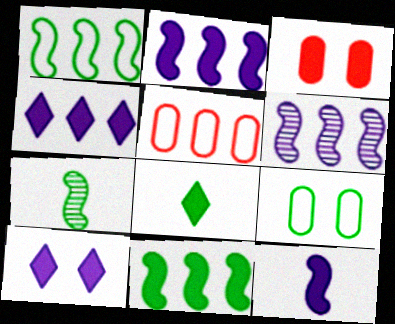[[2, 3, 8], 
[5, 7, 10]]